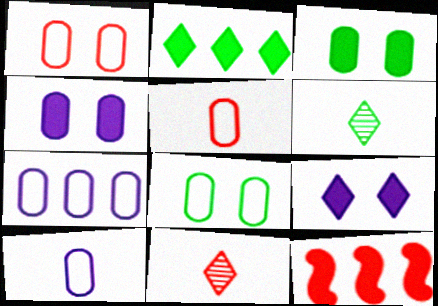[[1, 11, 12], 
[5, 7, 8]]